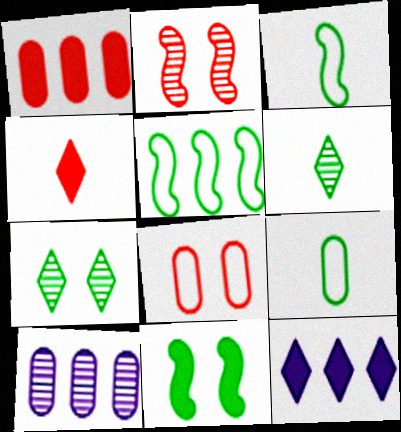[[2, 6, 10], 
[2, 9, 12]]